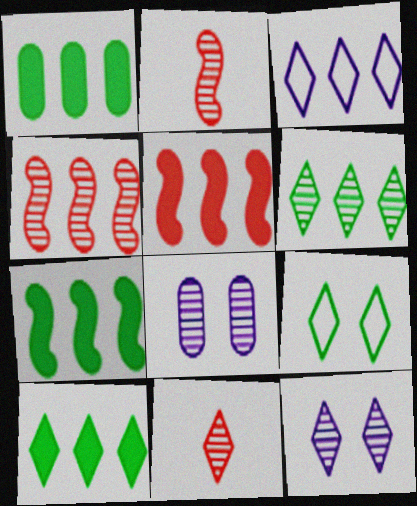[[1, 3, 4], 
[1, 7, 10], 
[2, 6, 8], 
[6, 11, 12]]